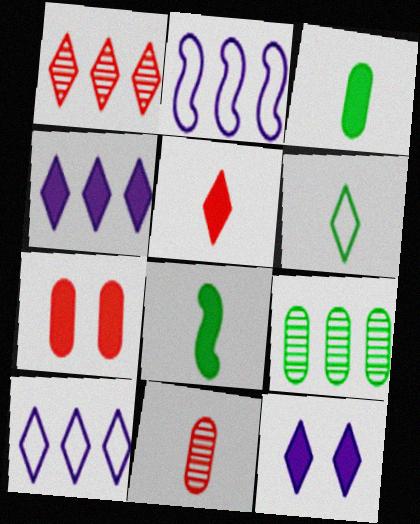[[1, 6, 12], 
[4, 7, 8]]